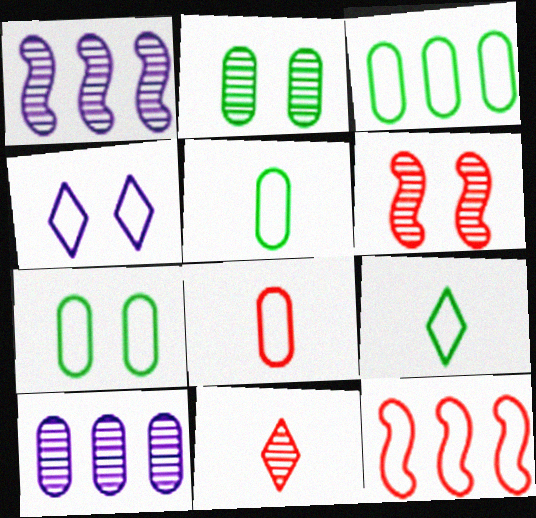[[1, 2, 11], 
[3, 5, 7], 
[4, 5, 12]]